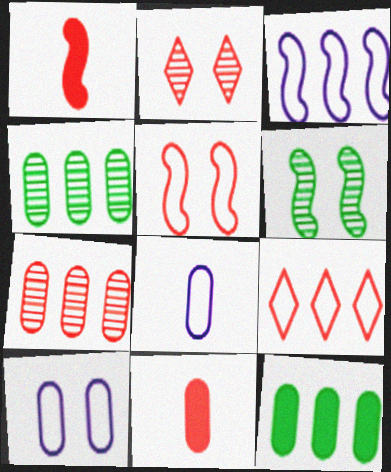[[1, 3, 6], 
[4, 10, 11]]